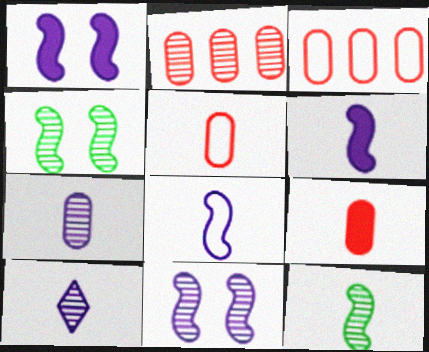[[2, 4, 10]]